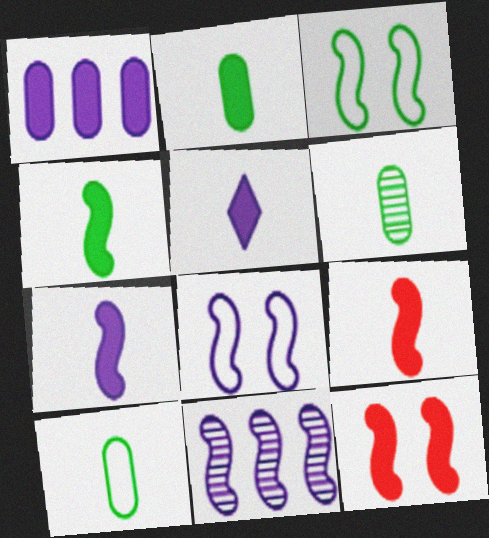[[2, 5, 9], 
[2, 6, 10], 
[3, 9, 11], 
[4, 7, 9], 
[7, 8, 11]]